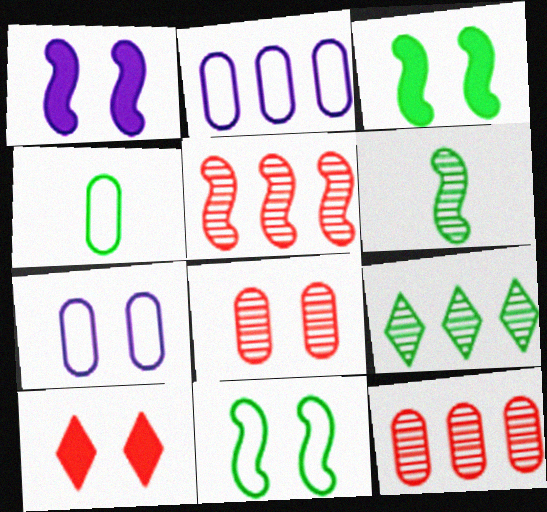[[2, 6, 10], 
[3, 4, 9]]